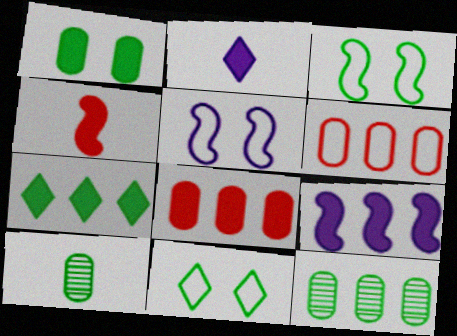[[3, 7, 10], 
[7, 8, 9]]